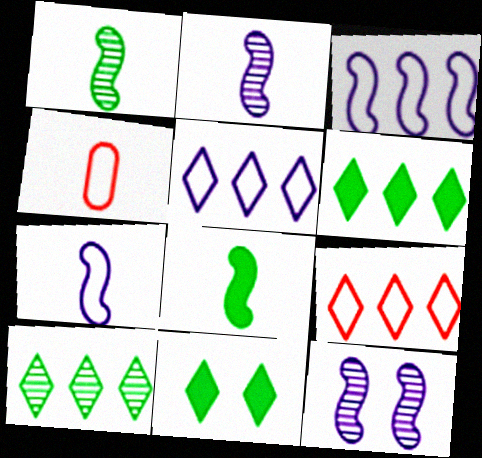[[4, 6, 12]]